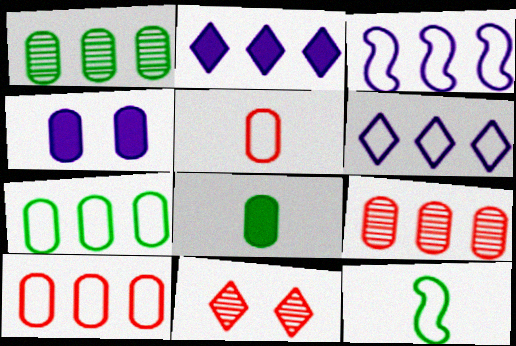[[1, 4, 5], 
[3, 8, 11]]